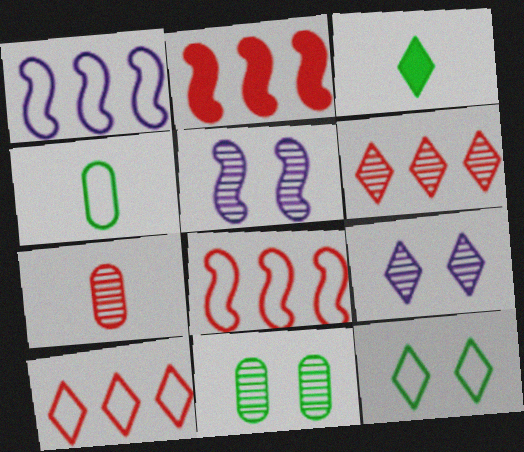[[2, 4, 9], 
[3, 9, 10]]